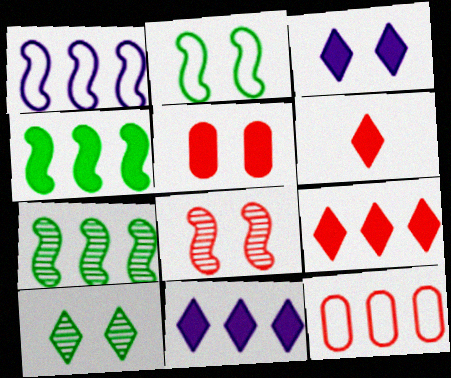[[6, 8, 12], 
[7, 11, 12]]